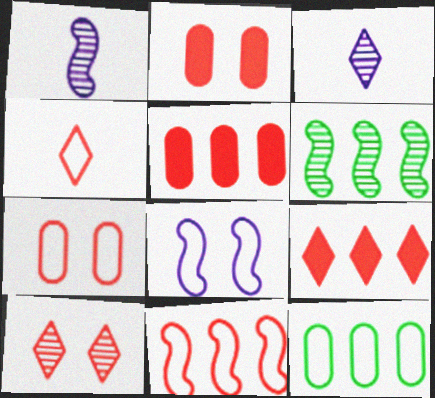[[4, 7, 11], 
[4, 8, 12], 
[4, 9, 10]]